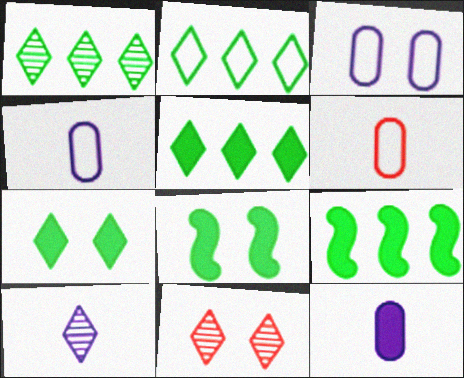[[1, 2, 5], 
[1, 10, 11], 
[3, 8, 11], 
[4, 9, 11]]